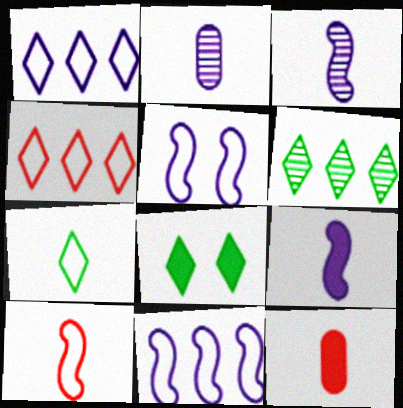[[3, 7, 12], 
[5, 6, 12], 
[6, 7, 8]]